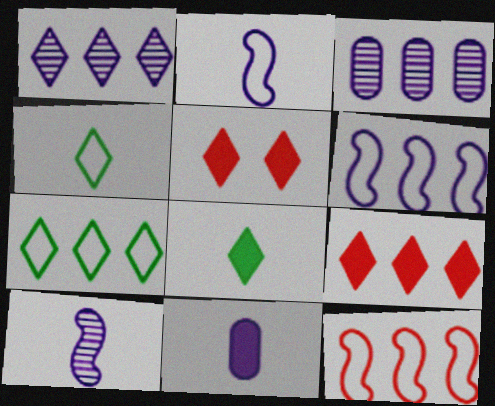[[1, 4, 5], 
[1, 7, 9]]